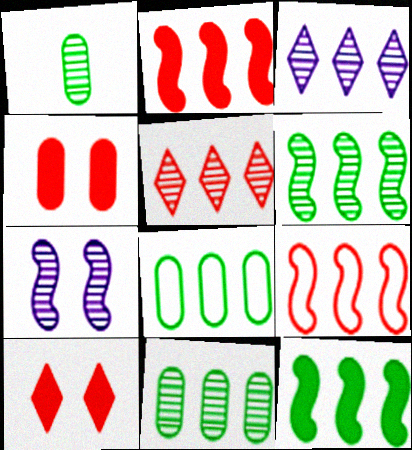[[1, 5, 7], 
[2, 3, 8]]